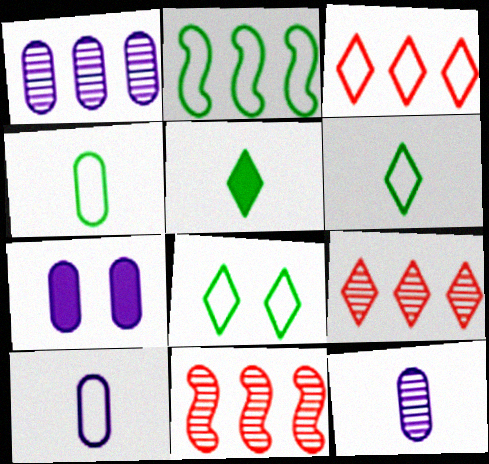[[1, 7, 10], 
[2, 4, 8], 
[6, 7, 11]]